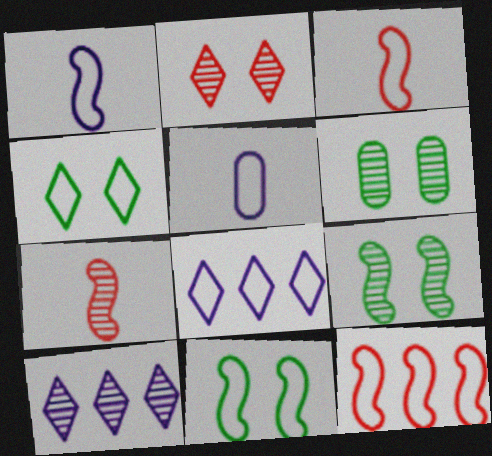[[1, 11, 12], 
[4, 5, 12], 
[6, 7, 10]]